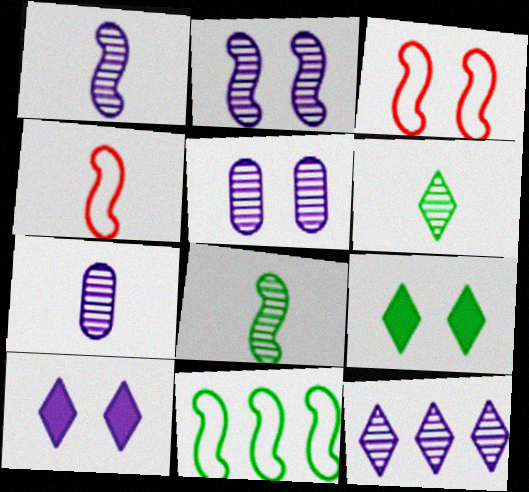[[1, 5, 12], 
[2, 7, 12], 
[3, 5, 9]]